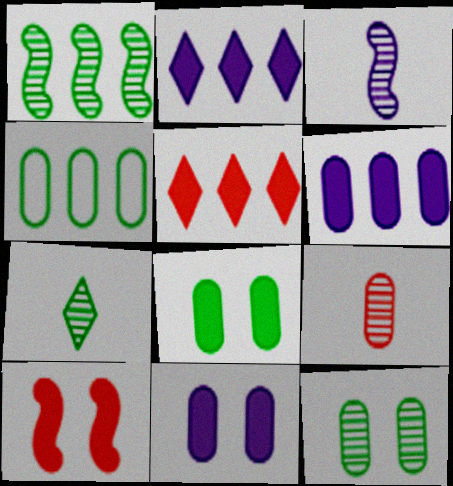[[1, 7, 12], 
[3, 7, 9], 
[4, 9, 11]]